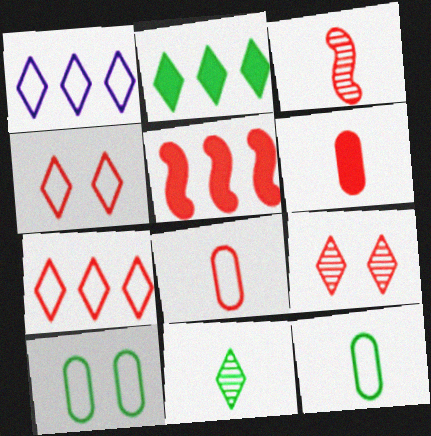[[5, 8, 9]]